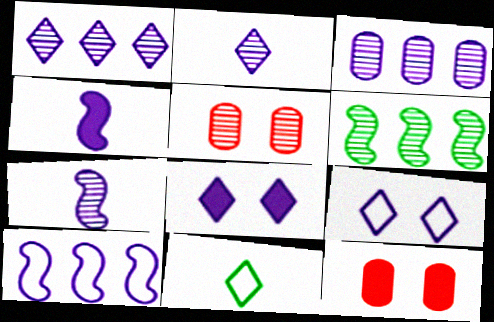[[2, 5, 6], 
[3, 4, 9]]